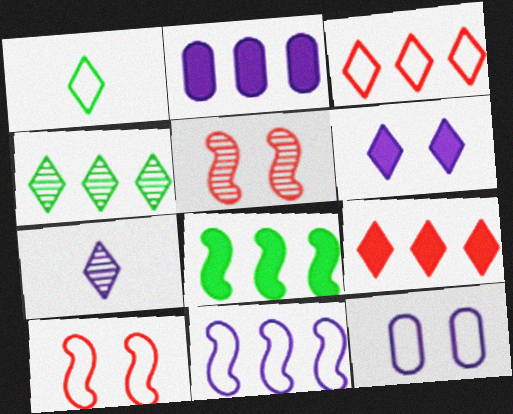[[1, 2, 5], 
[2, 8, 9]]